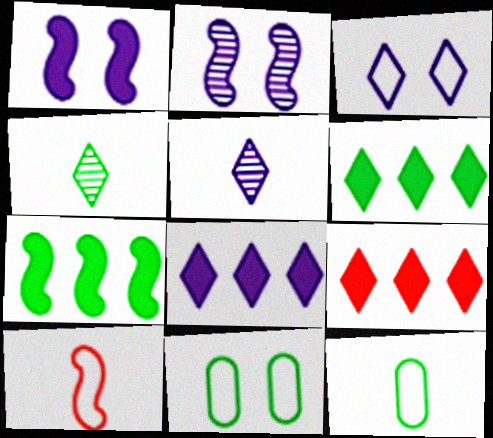[[2, 7, 10], 
[2, 9, 12], 
[3, 4, 9], 
[3, 5, 8], 
[4, 7, 11], 
[6, 8, 9]]